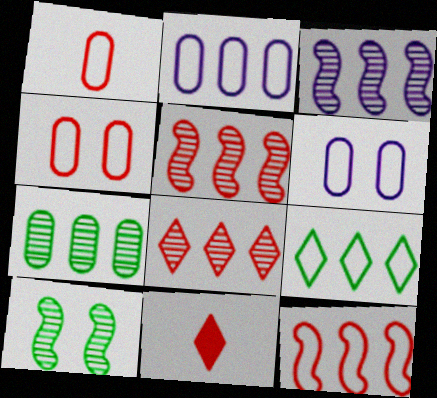[[2, 9, 12], 
[2, 10, 11], 
[3, 7, 8], 
[4, 5, 11]]